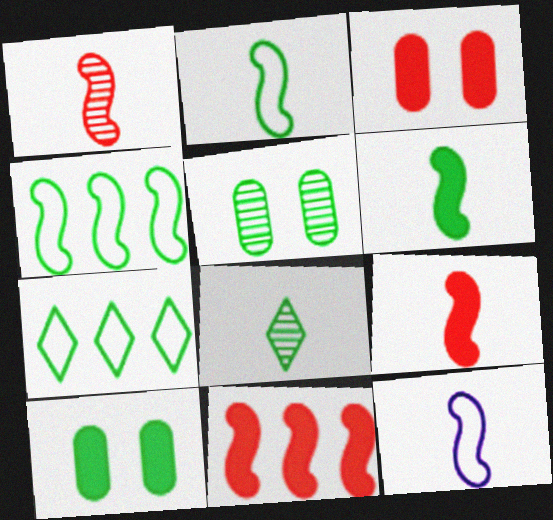[[1, 6, 12], 
[4, 8, 10], 
[5, 6, 7]]